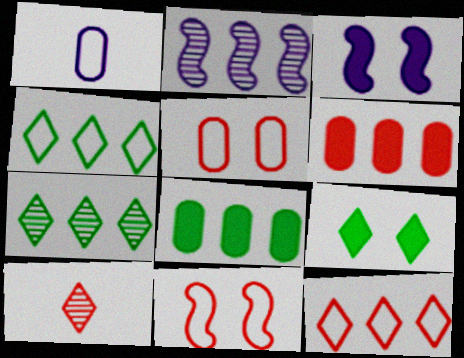[[1, 4, 11], 
[2, 4, 6], 
[2, 8, 12], 
[6, 10, 11]]